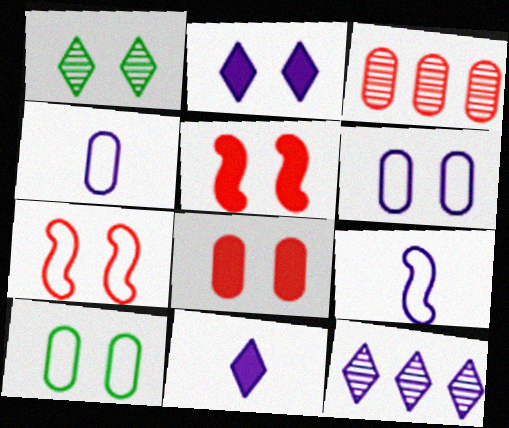[[1, 5, 6]]